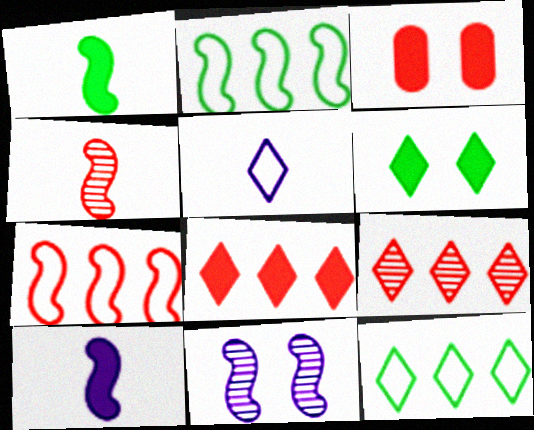[[1, 7, 11], 
[5, 6, 9]]